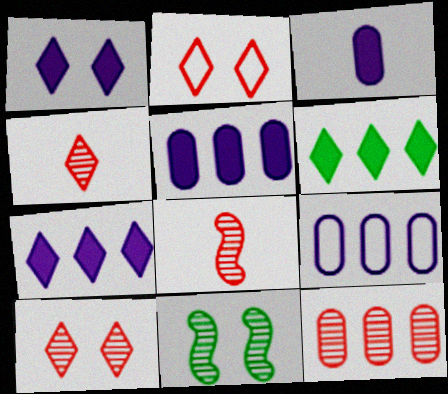[[8, 10, 12]]